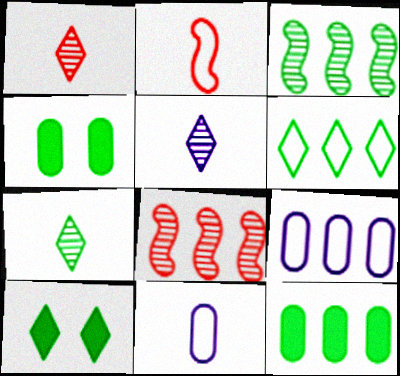[[1, 5, 7], 
[3, 6, 12], 
[6, 7, 10], 
[8, 10, 11]]